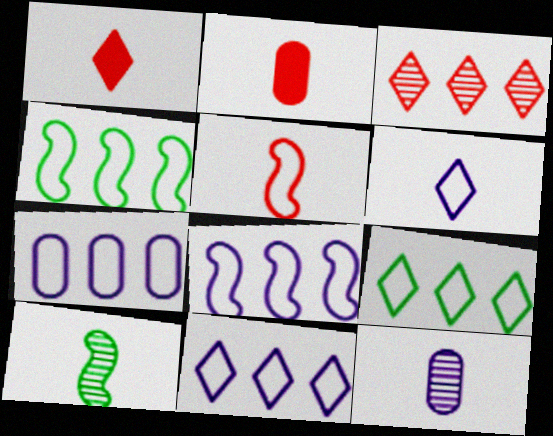[[2, 6, 10], 
[7, 8, 11]]